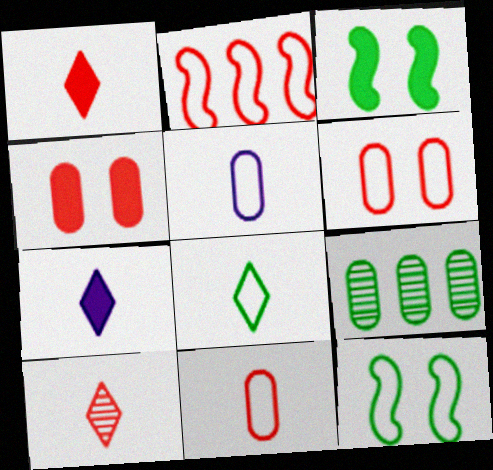[[2, 4, 10], 
[3, 8, 9], 
[4, 5, 9], 
[7, 8, 10]]